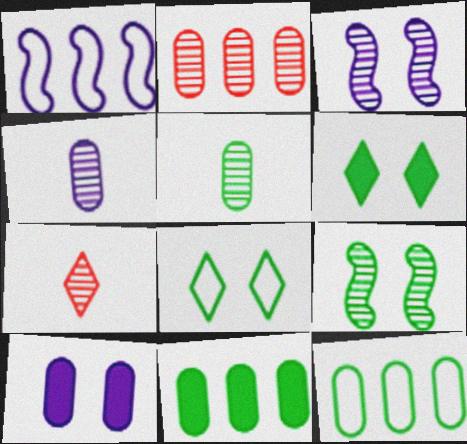[]